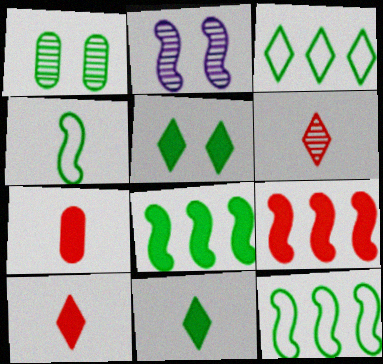[[1, 11, 12], 
[2, 3, 7], 
[2, 4, 9]]